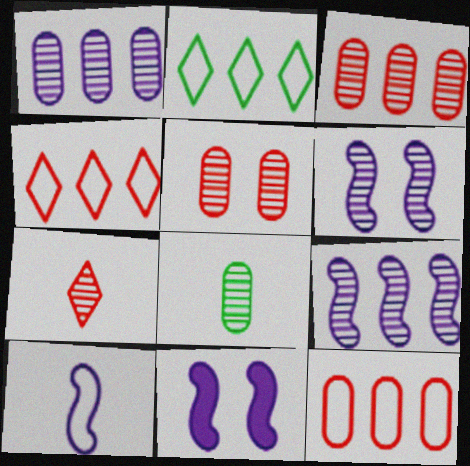[[1, 5, 8], 
[4, 8, 11], 
[9, 10, 11]]